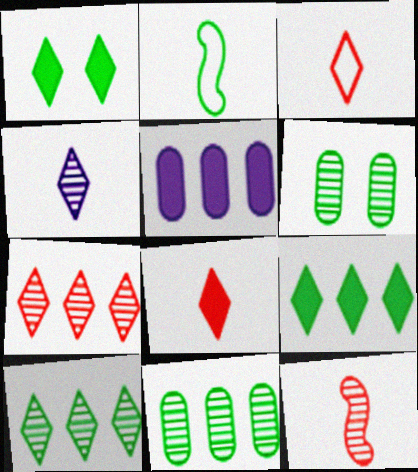[[1, 2, 11], 
[2, 6, 9]]